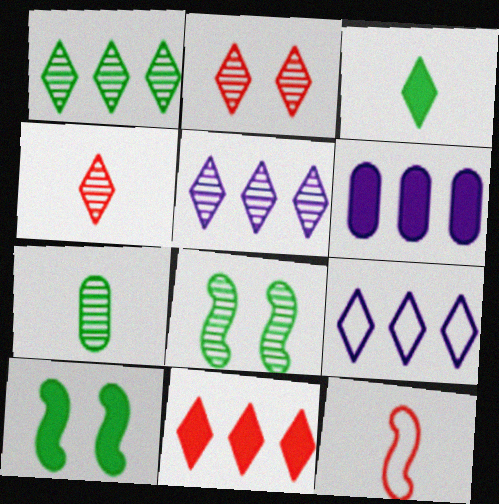[[1, 7, 8], 
[1, 9, 11], 
[2, 3, 9]]